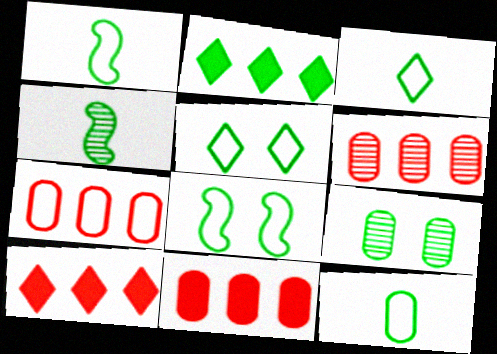[[1, 2, 9], 
[1, 3, 12], 
[6, 7, 11]]